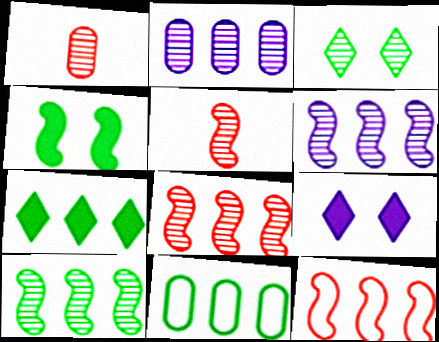[[1, 3, 6], 
[2, 3, 5], 
[2, 7, 12], 
[5, 9, 11], 
[6, 8, 10], 
[7, 10, 11]]